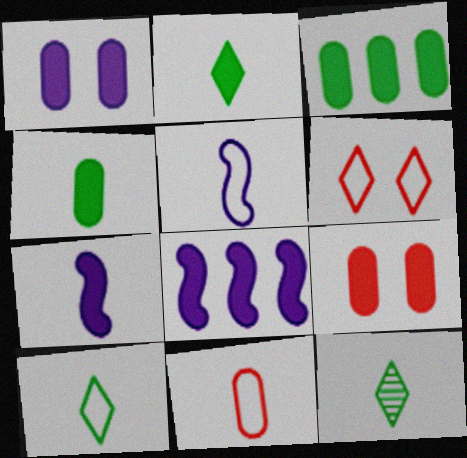[[2, 8, 9], 
[2, 10, 12], 
[5, 10, 11], 
[7, 11, 12]]